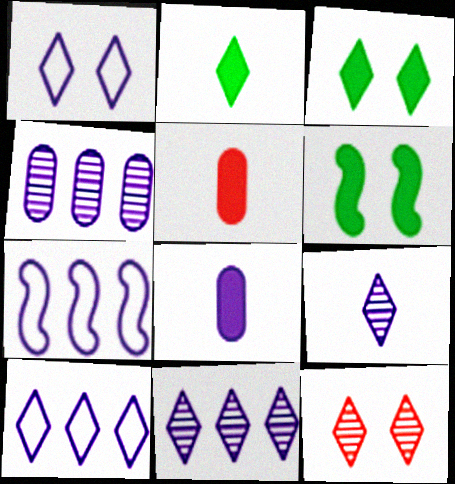[[1, 3, 12], 
[2, 10, 12]]